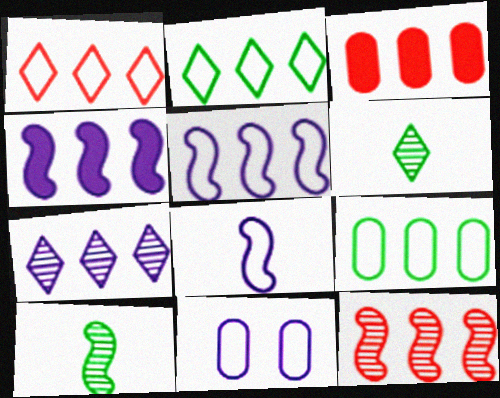[[1, 3, 12], 
[1, 5, 9]]